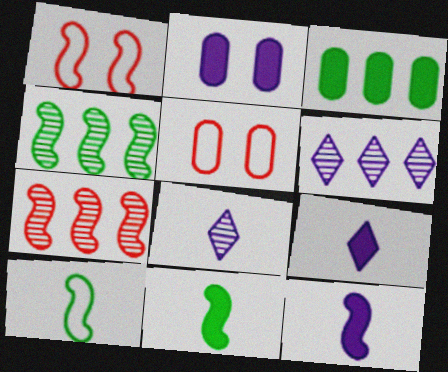[[1, 3, 8], 
[1, 4, 12], 
[4, 5, 9], 
[5, 6, 11]]